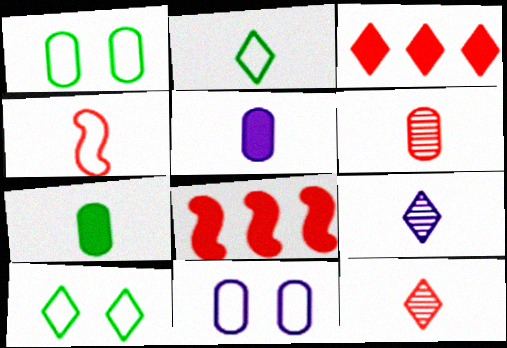[[1, 8, 9], 
[3, 9, 10], 
[4, 7, 9]]